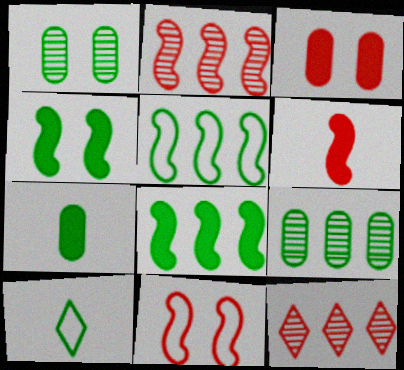[[1, 8, 10], 
[2, 6, 11], 
[4, 9, 10]]